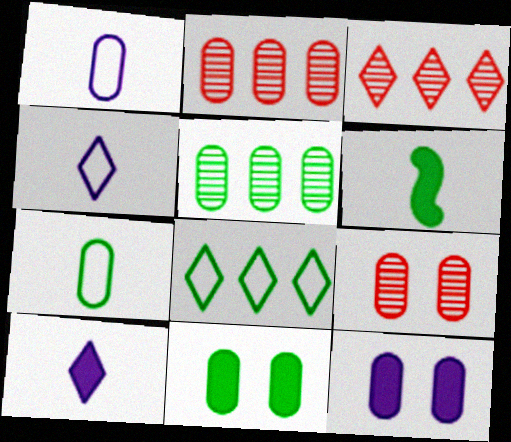[[1, 2, 11], 
[2, 7, 12], 
[5, 7, 11]]